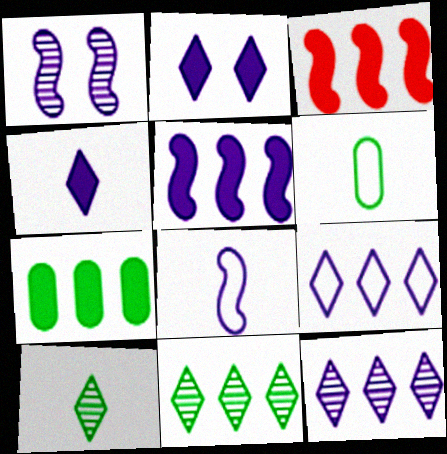[[1, 5, 8]]